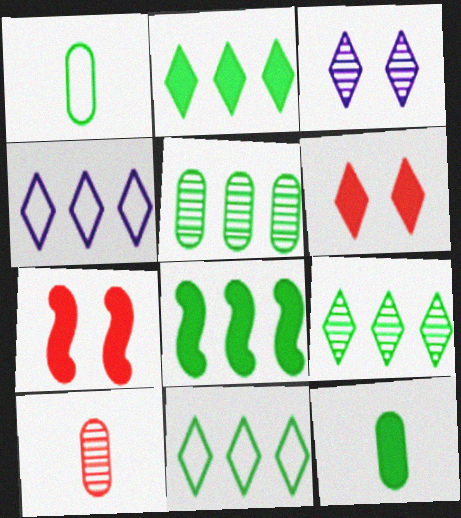[[2, 9, 11], 
[5, 8, 11]]